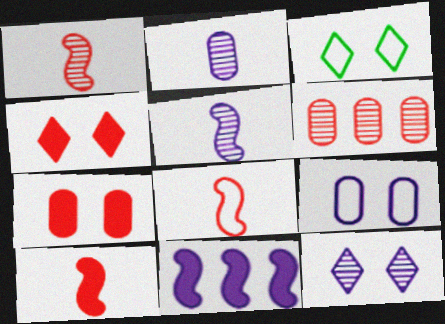[[1, 8, 10], 
[3, 4, 12], 
[4, 6, 8]]